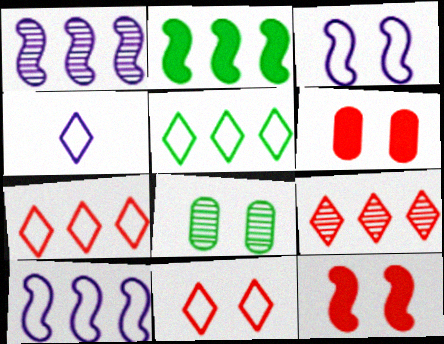[[4, 5, 11]]